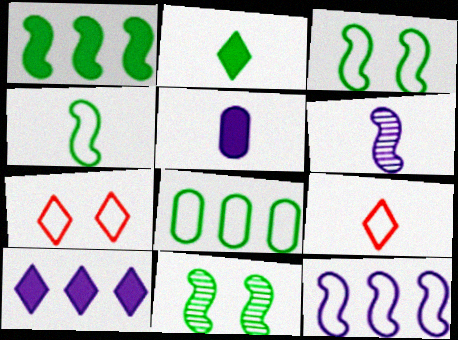[[1, 4, 11], 
[2, 8, 11]]